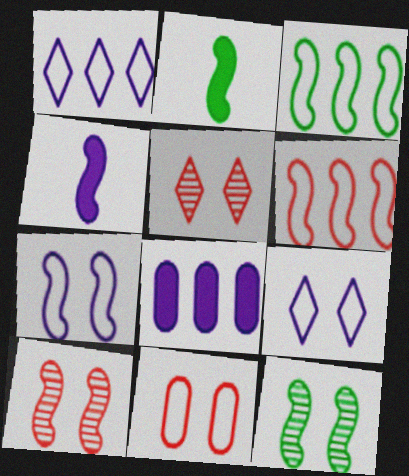[[2, 3, 12], 
[3, 4, 10], 
[4, 6, 12]]